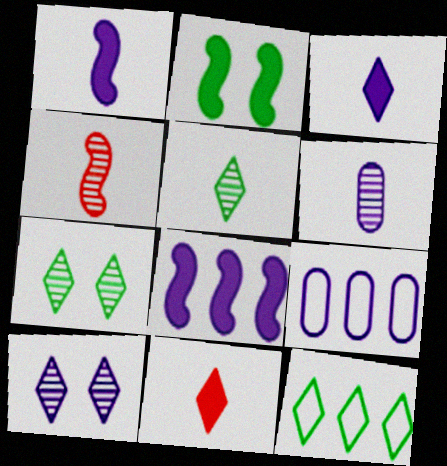[[1, 9, 10], 
[4, 5, 6], 
[10, 11, 12]]